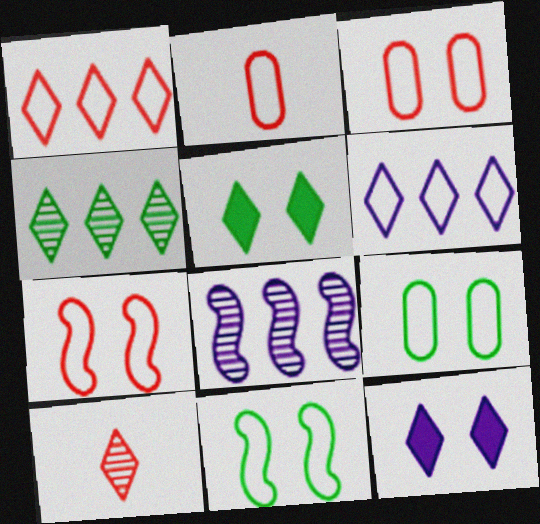[[1, 2, 7], 
[2, 5, 8], 
[2, 6, 11], 
[5, 6, 10]]